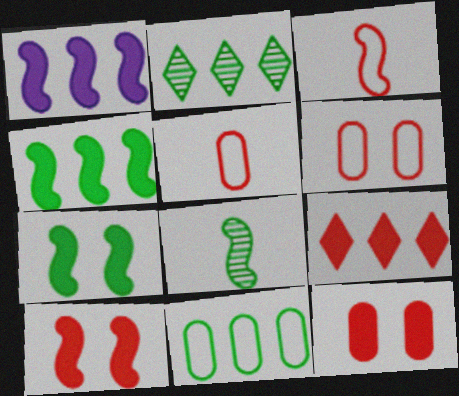[[2, 4, 11]]